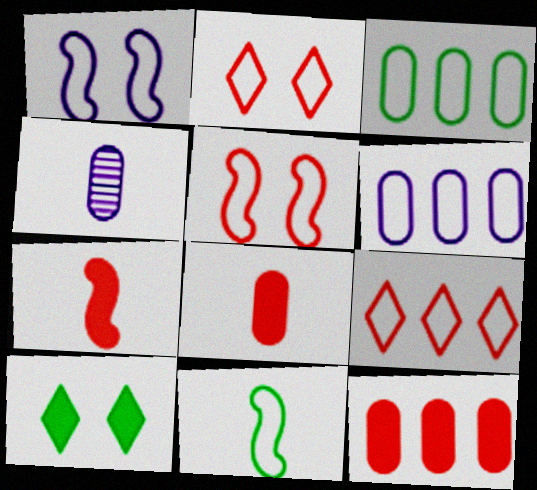[[2, 6, 11]]